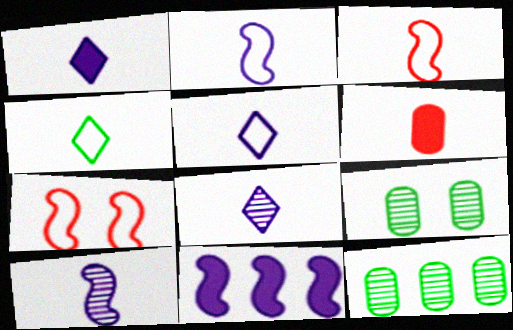[[1, 5, 8], 
[1, 7, 12], 
[4, 6, 10]]